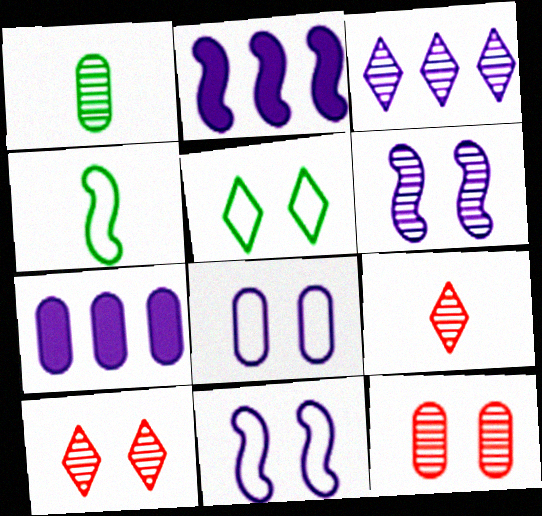[[4, 7, 10]]